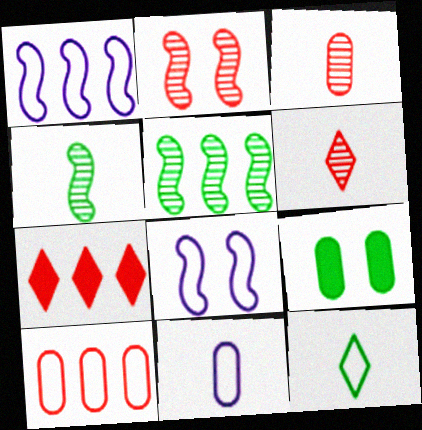[[1, 6, 9], 
[5, 9, 12], 
[8, 10, 12]]